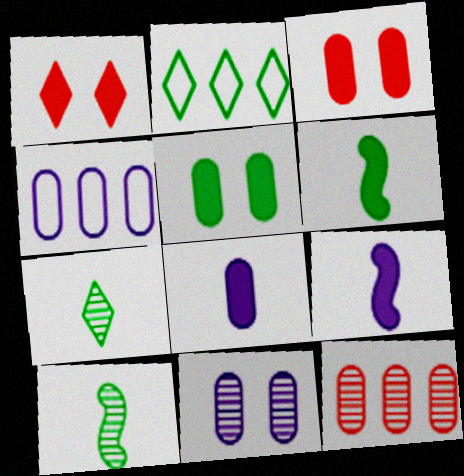[[1, 4, 10], 
[2, 5, 10], 
[4, 8, 11]]